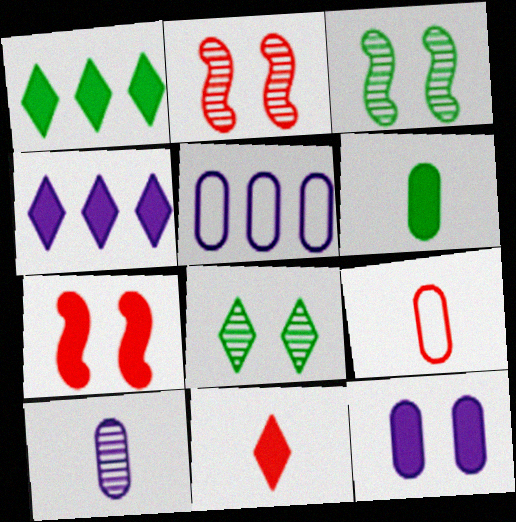[[3, 4, 9], 
[3, 5, 11], 
[4, 6, 7], 
[5, 10, 12], 
[6, 9, 10]]